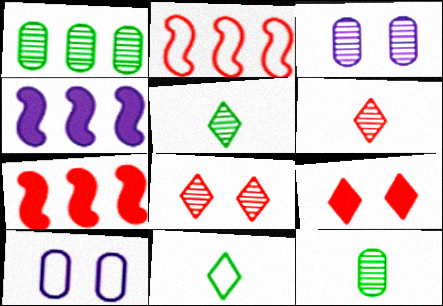[[2, 10, 11], 
[3, 7, 11], 
[5, 7, 10]]